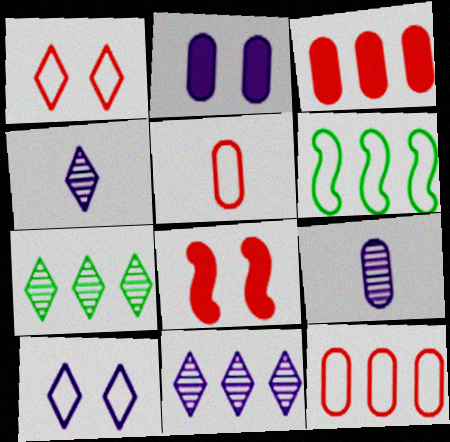[[3, 6, 11], 
[5, 6, 10]]